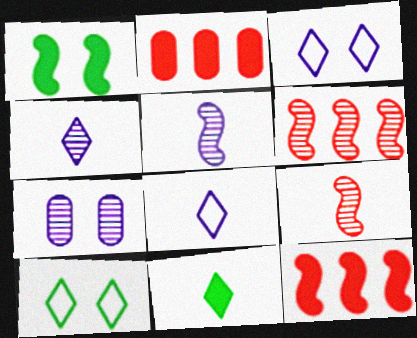[[2, 5, 10]]